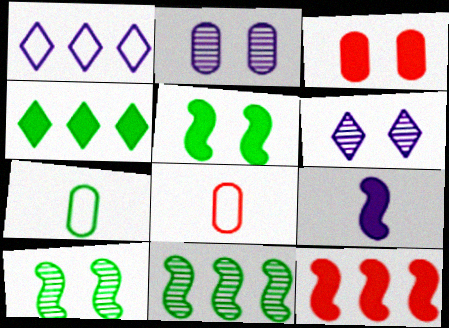[[1, 2, 9], 
[3, 4, 9], 
[4, 7, 10], 
[5, 9, 12], 
[6, 7, 12]]